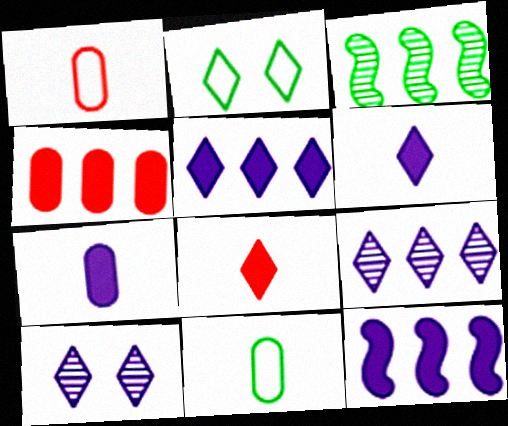[[2, 8, 9]]